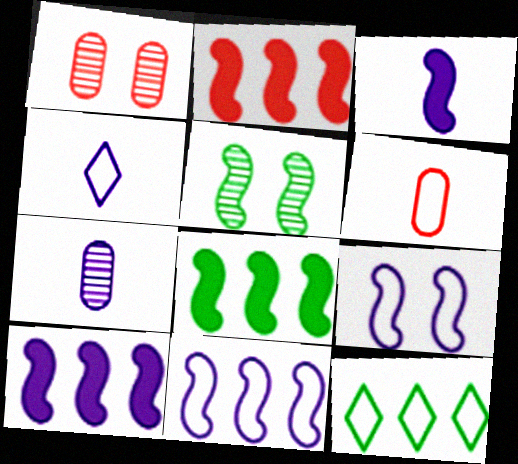[[1, 3, 12], 
[1, 4, 8], 
[2, 8, 10], 
[3, 4, 7], 
[6, 9, 12]]